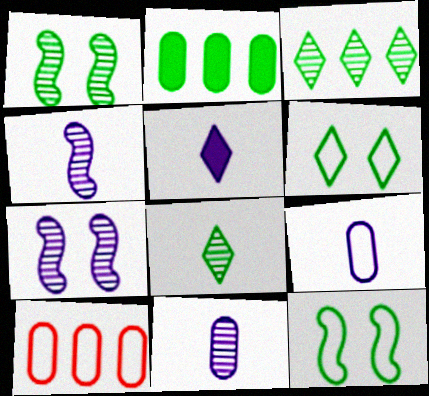[[1, 5, 10], 
[2, 8, 12], 
[4, 5, 9]]